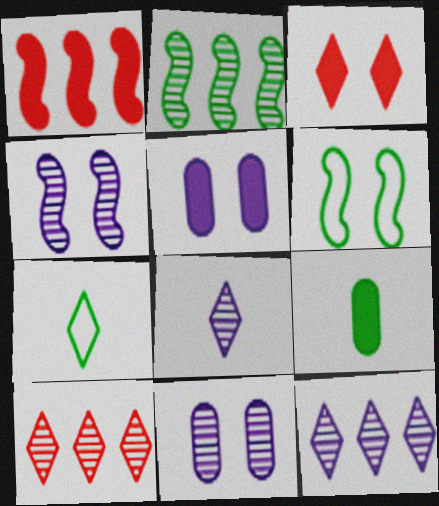[[1, 7, 11], 
[3, 6, 11], 
[3, 7, 12]]